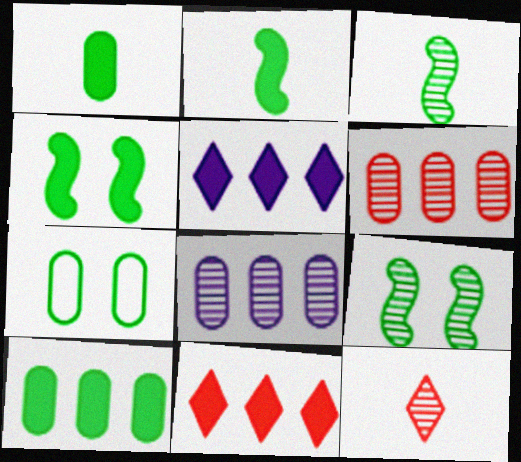[[8, 9, 12]]